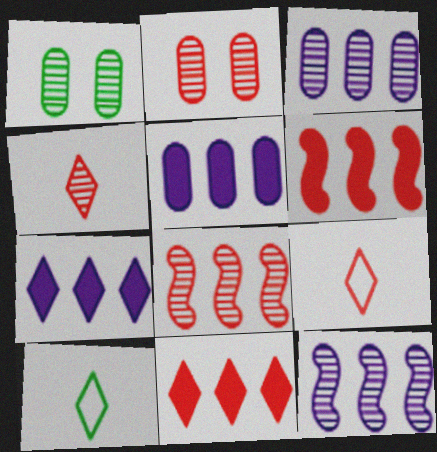[[1, 4, 12], 
[2, 4, 8], 
[2, 6, 9]]